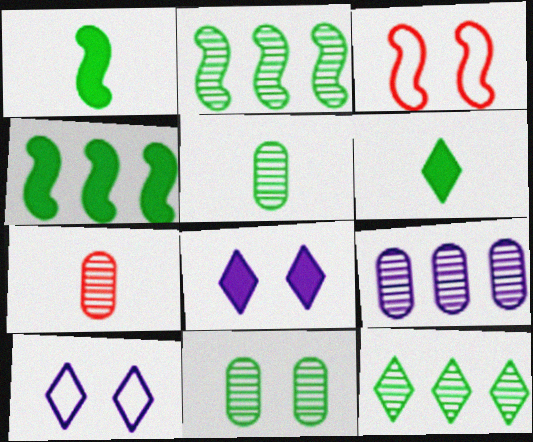[[3, 6, 9], 
[3, 8, 11], 
[4, 7, 10], 
[7, 9, 11]]